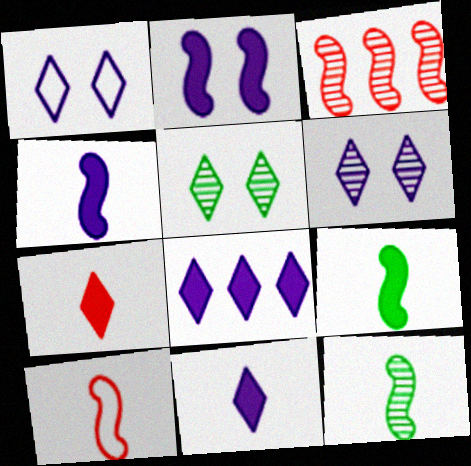[[4, 10, 12]]